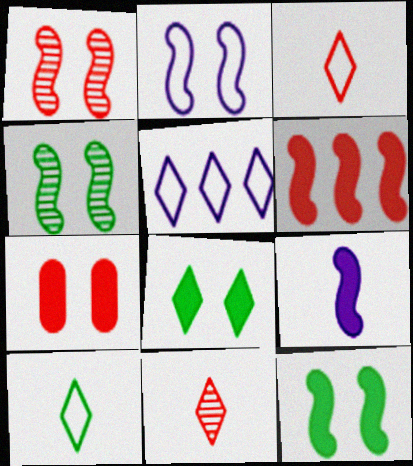[[1, 2, 12], 
[5, 8, 11], 
[6, 9, 12]]